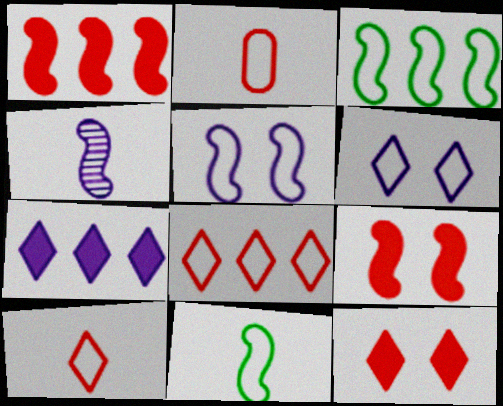[[2, 3, 6], 
[3, 4, 9]]